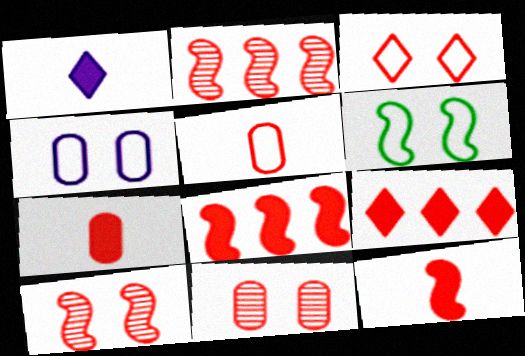[[2, 3, 7], 
[3, 4, 6], 
[5, 9, 10]]